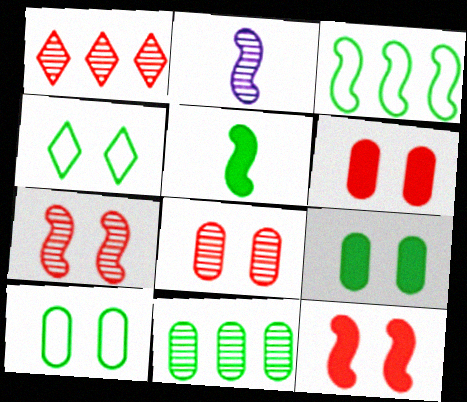[[2, 3, 12], 
[4, 5, 11]]